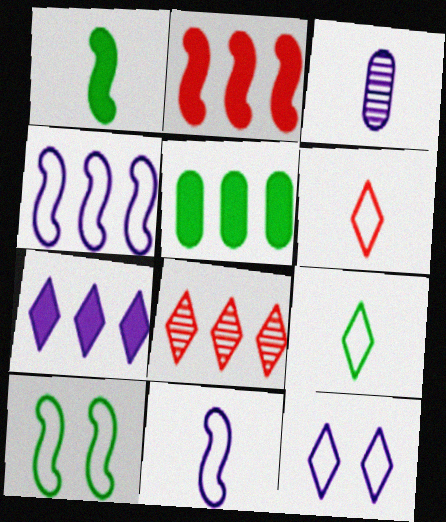[[1, 3, 6], 
[2, 5, 7], 
[4, 5, 8]]